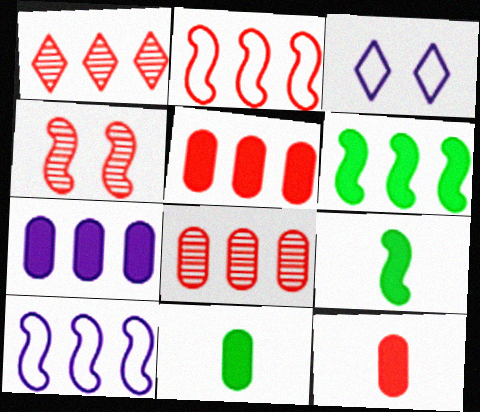[[1, 2, 5], 
[3, 8, 9], 
[4, 9, 10]]